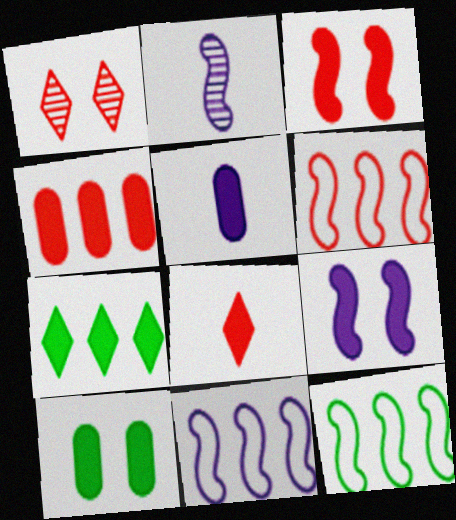[[1, 5, 12], 
[2, 3, 12], 
[2, 9, 11], 
[3, 4, 8], 
[3, 5, 7], 
[4, 5, 10], 
[6, 11, 12]]